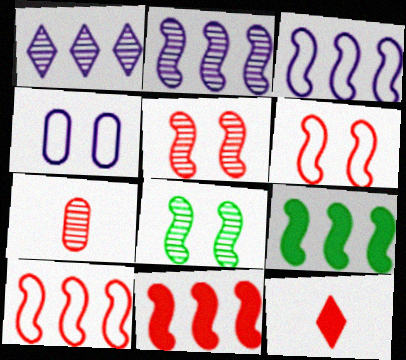[[1, 7, 8], 
[2, 9, 10]]